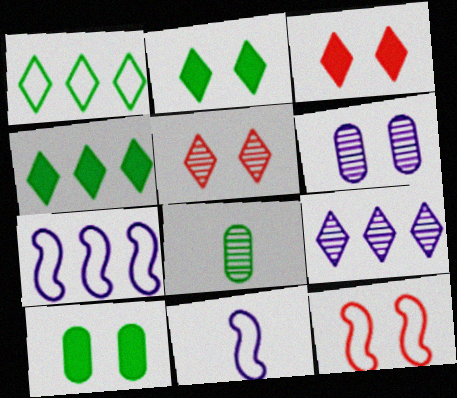[[2, 6, 12], 
[3, 7, 8]]